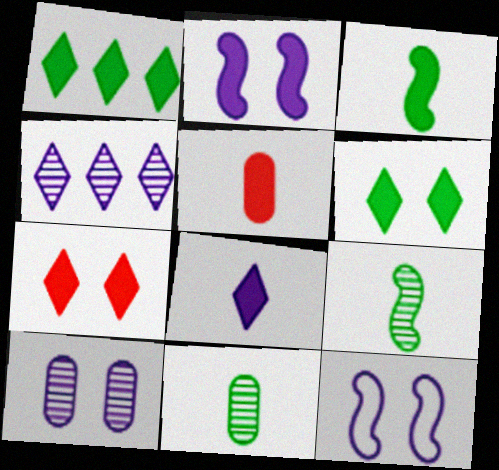[[1, 2, 5], 
[1, 7, 8], 
[3, 5, 8]]